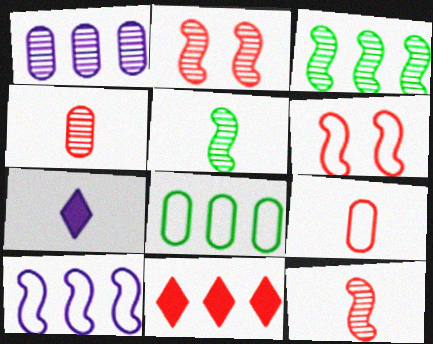[[2, 7, 8], 
[2, 9, 11], 
[4, 6, 11], 
[5, 7, 9]]